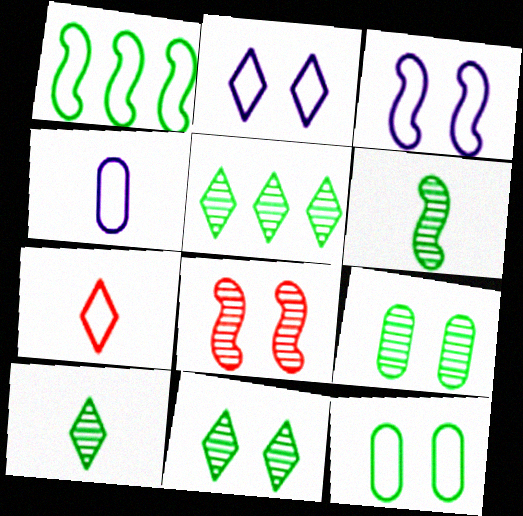[[5, 6, 9], 
[5, 10, 11]]